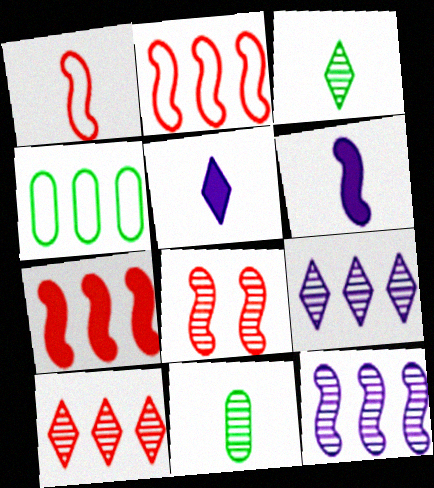[[1, 5, 11], 
[1, 7, 8], 
[4, 5, 8], 
[4, 7, 9], 
[8, 9, 11]]